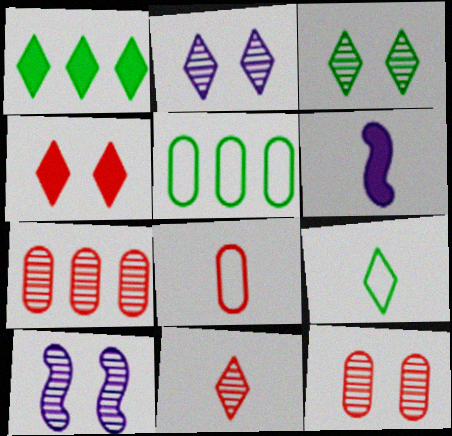[[1, 3, 9], 
[1, 8, 10], 
[3, 10, 12]]